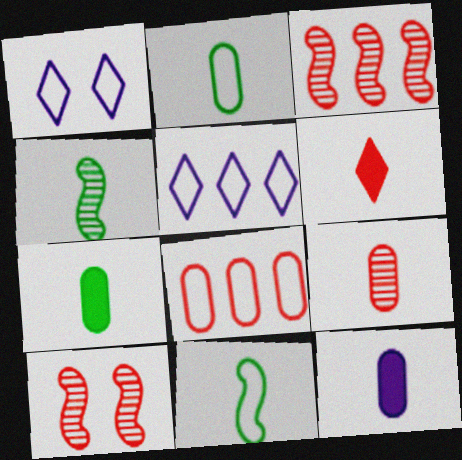[[1, 3, 7], 
[1, 8, 11], 
[2, 9, 12], 
[5, 7, 10], 
[6, 8, 10]]